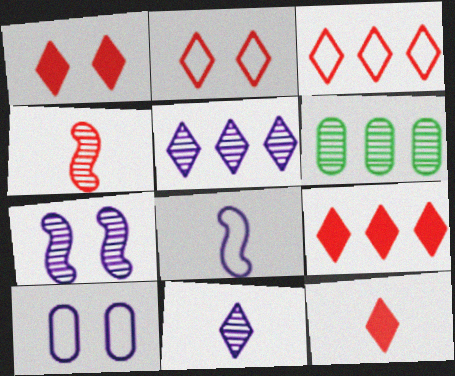[[1, 6, 8], 
[1, 9, 12]]